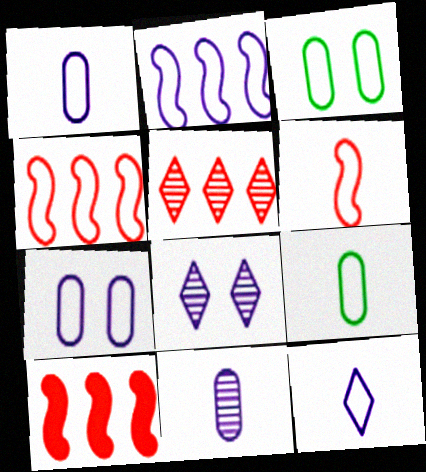[[2, 7, 12], 
[3, 4, 12], 
[6, 9, 12], 
[8, 9, 10]]